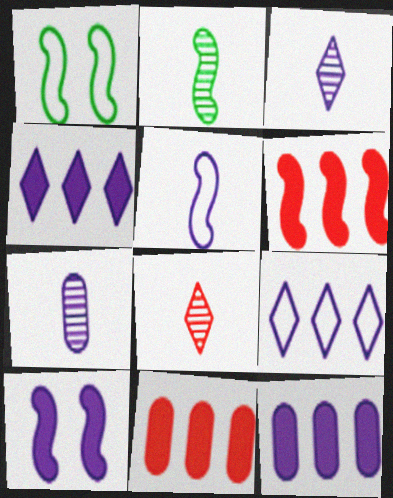[[1, 3, 11], 
[1, 8, 12], 
[2, 7, 8], 
[7, 9, 10]]